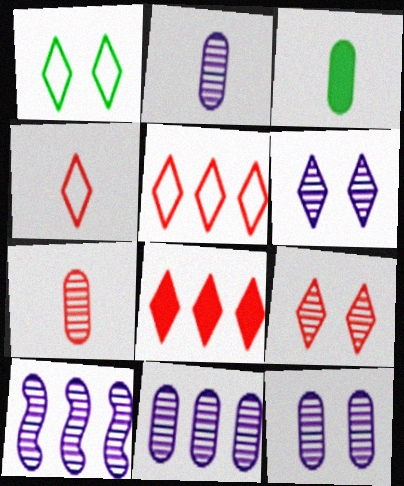[[2, 6, 10], 
[2, 11, 12], 
[4, 8, 9]]